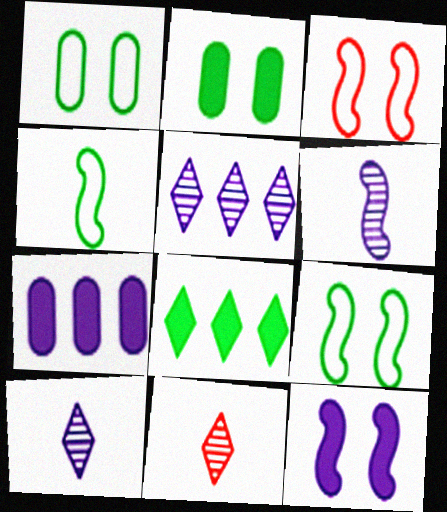[[7, 9, 11]]